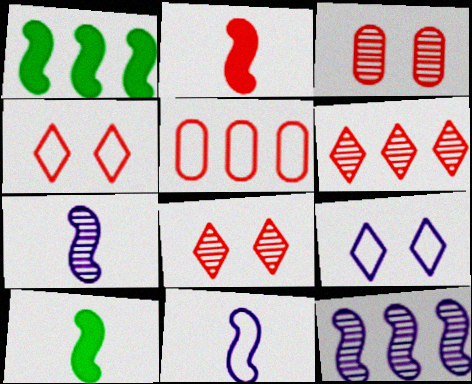[[2, 5, 8]]